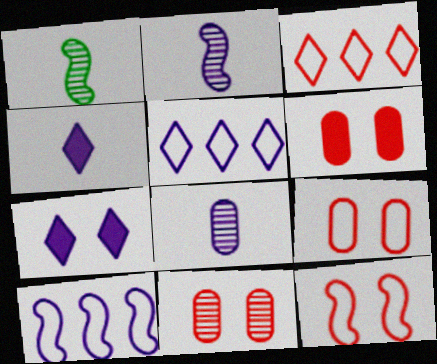[[1, 5, 6], 
[6, 9, 11], 
[7, 8, 10]]